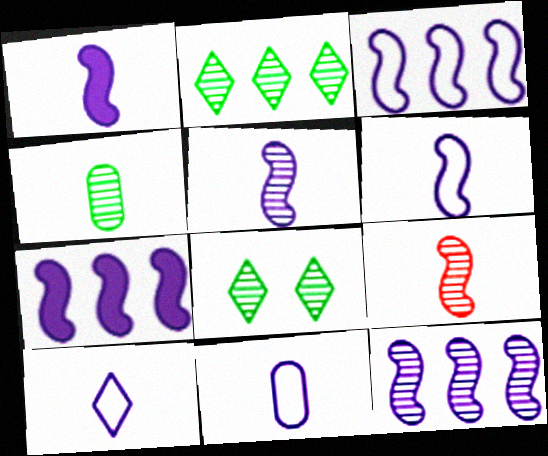[[1, 5, 6], 
[3, 7, 12], 
[6, 10, 11]]